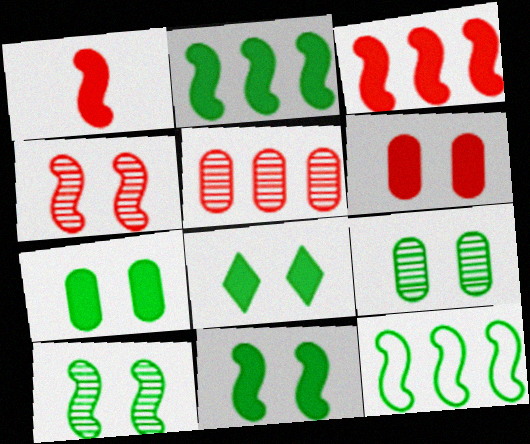[[7, 8, 11]]